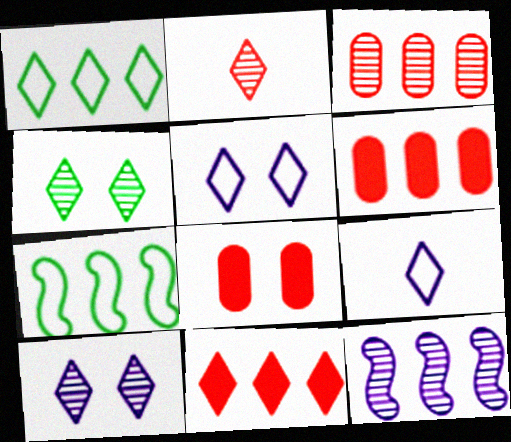[[1, 6, 12], 
[4, 9, 11]]